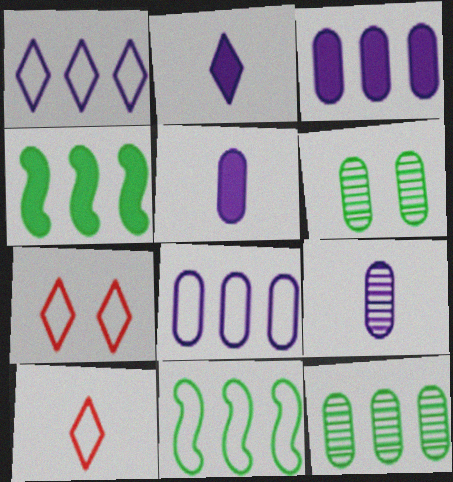[[4, 7, 9]]